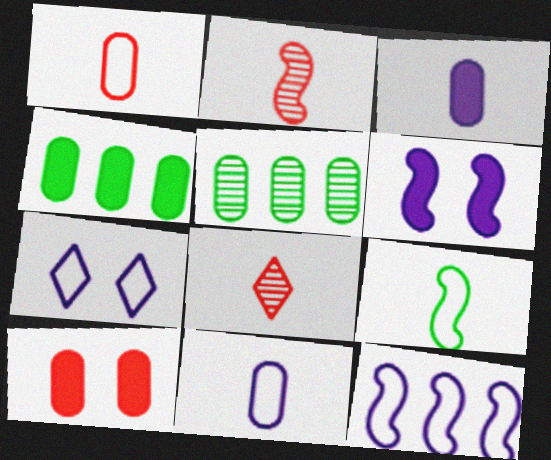[[2, 4, 7], 
[3, 4, 10], 
[3, 8, 9], 
[5, 10, 11], 
[7, 11, 12]]